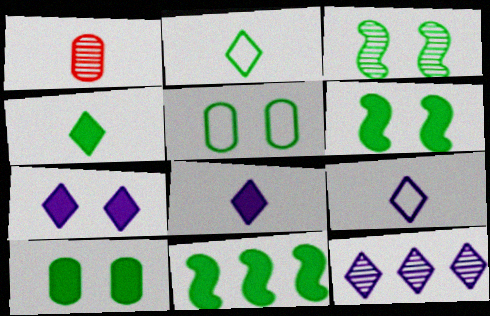[[1, 3, 12], 
[4, 10, 11], 
[7, 9, 12]]